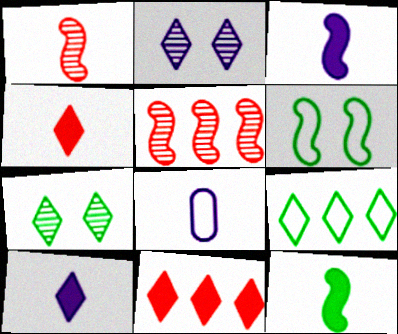[[2, 4, 9], 
[3, 5, 6]]